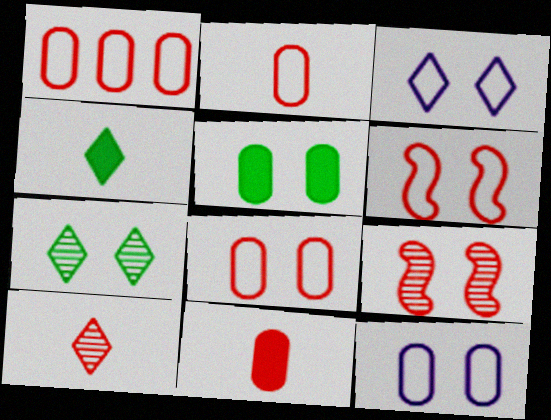[[1, 2, 8], 
[3, 5, 9]]